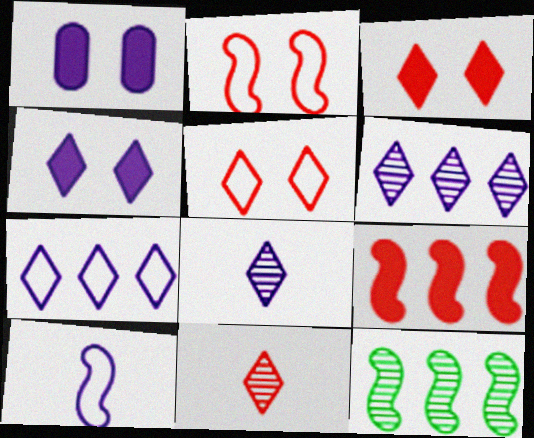[[1, 6, 10], 
[4, 7, 8]]